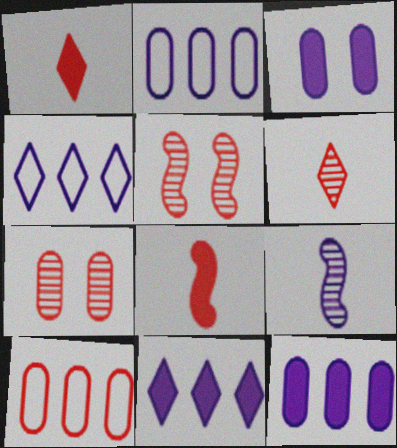[[1, 5, 10], 
[3, 4, 9]]